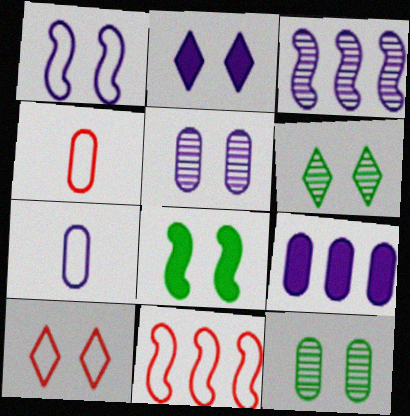[[1, 2, 5], 
[2, 3, 7], 
[2, 6, 10], 
[4, 9, 12], 
[4, 10, 11], 
[5, 7, 9], 
[5, 8, 10]]